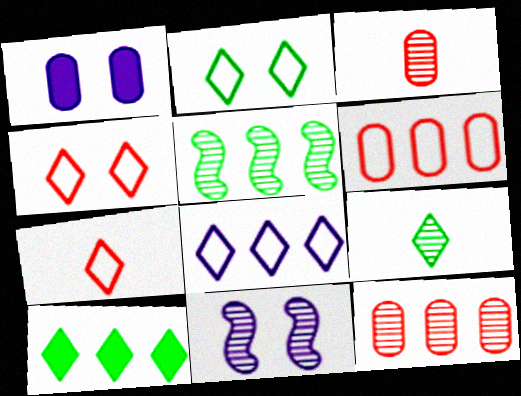[[1, 5, 7], 
[2, 7, 8], 
[2, 9, 10], 
[9, 11, 12]]